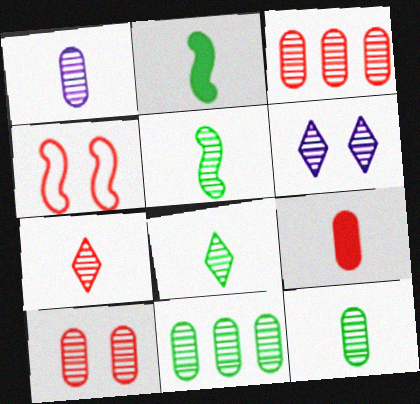[[1, 5, 7], 
[1, 10, 11], 
[3, 5, 6], 
[5, 8, 12]]